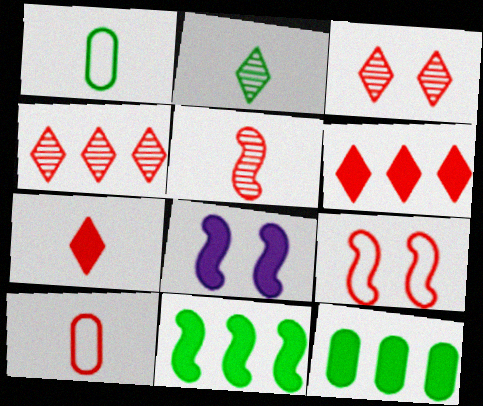[[1, 4, 8], 
[5, 7, 10], 
[7, 8, 12]]